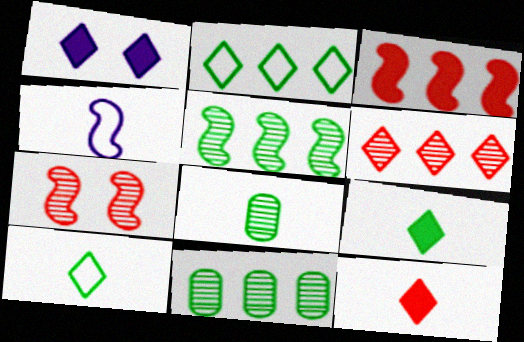[[1, 6, 10], 
[4, 8, 12]]